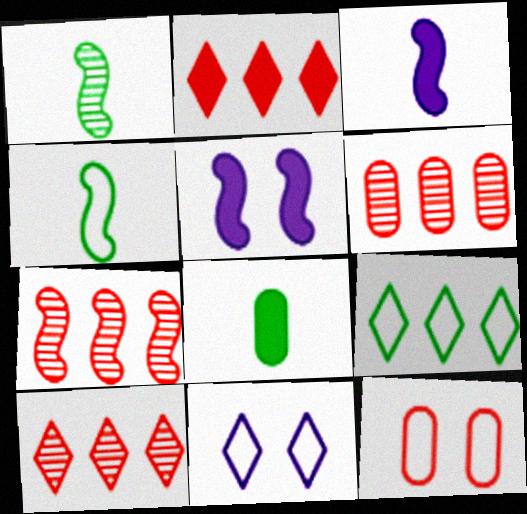[[2, 5, 8], 
[4, 5, 7], 
[6, 7, 10], 
[7, 8, 11]]